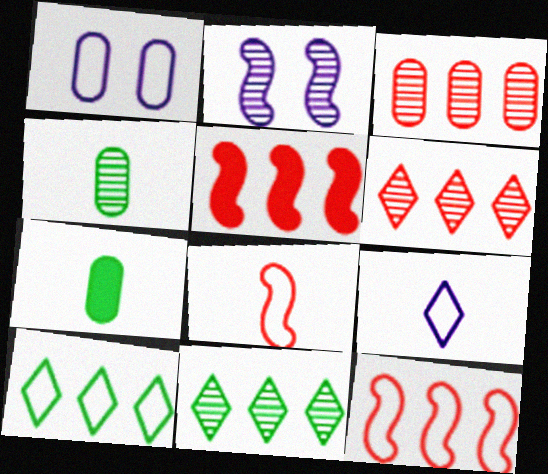[[1, 3, 7], 
[1, 8, 10], 
[2, 4, 6]]